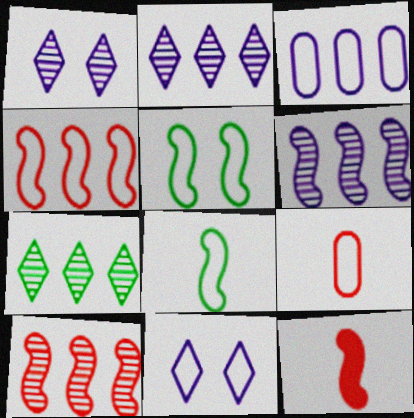[[5, 6, 12]]